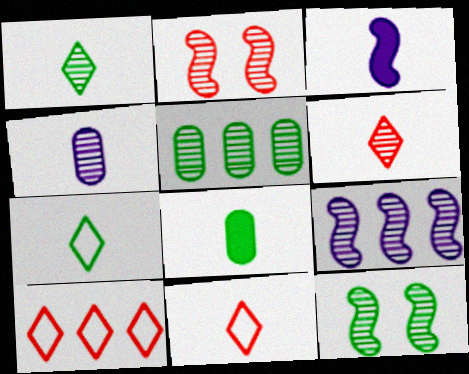[[1, 5, 12]]